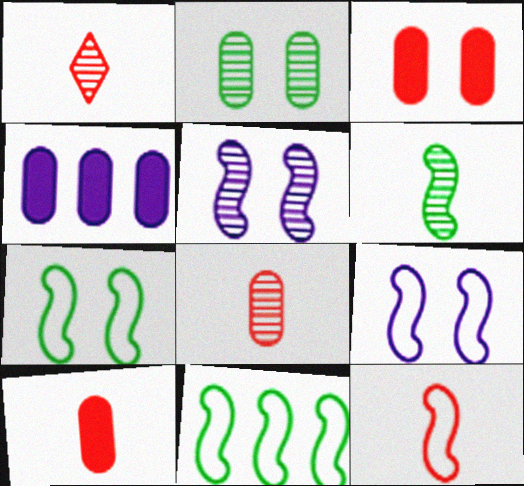[[1, 4, 7], 
[1, 10, 12], 
[9, 11, 12]]